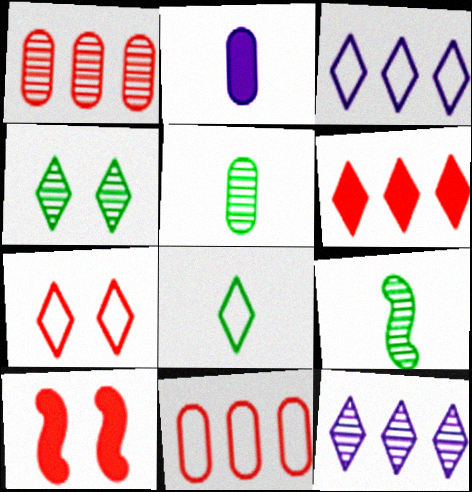[[3, 5, 10], 
[3, 7, 8]]